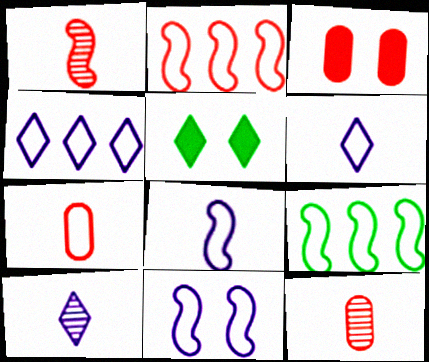[[3, 9, 10]]